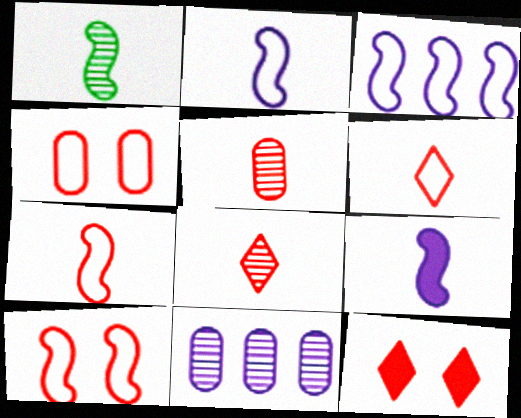[[1, 7, 9]]